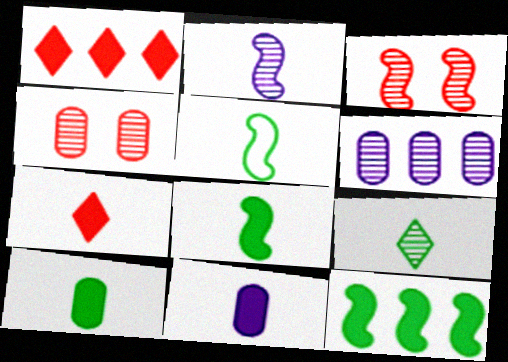[[3, 6, 9], 
[5, 9, 10], 
[7, 8, 11]]